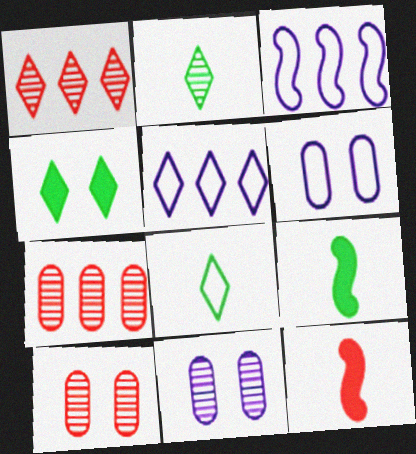[[1, 6, 9], 
[5, 9, 10]]